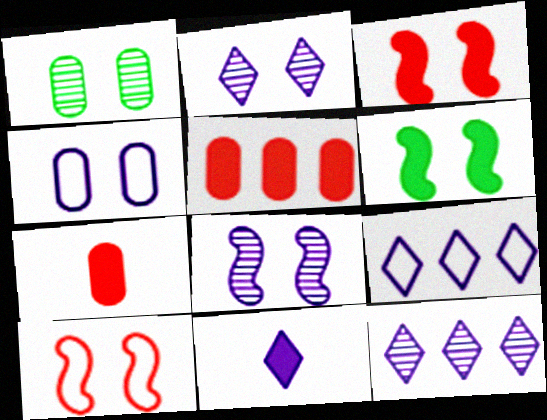[[2, 9, 11], 
[5, 6, 11], 
[6, 8, 10]]